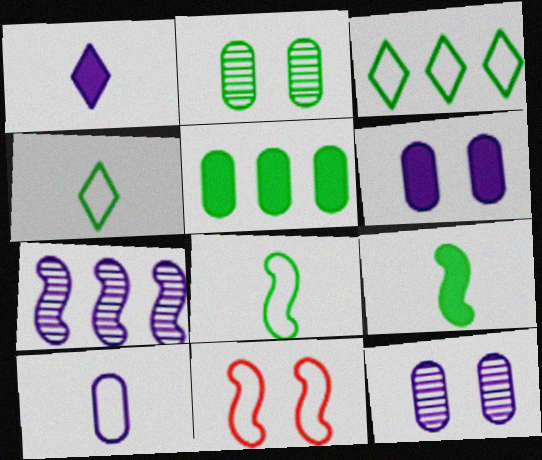[[2, 3, 9], 
[3, 10, 11], 
[7, 9, 11]]